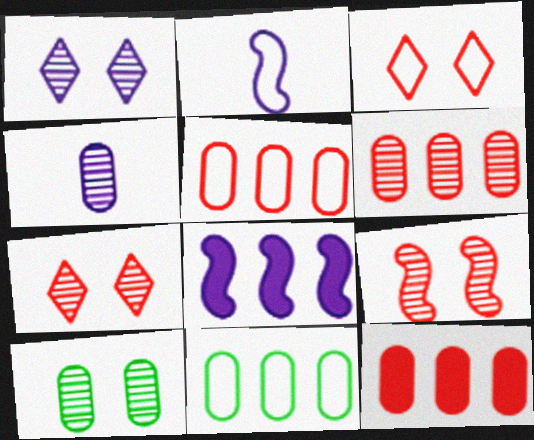[[1, 9, 10], 
[2, 3, 11], 
[4, 6, 10], 
[5, 6, 12]]